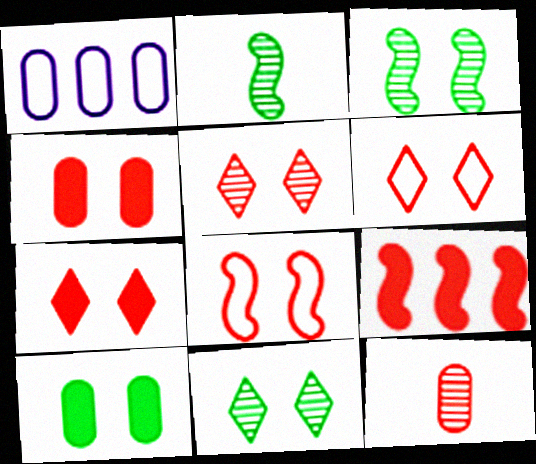[[1, 2, 7], 
[1, 10, 12], 
[4, 5, 8], 
[5, 6, 7], 
[6, 9, 12]]